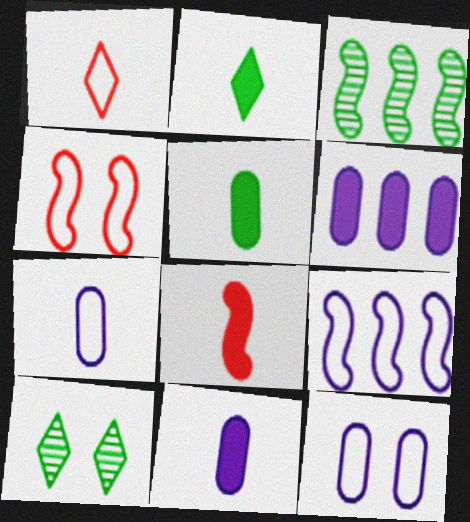[[2, 8, 11]]